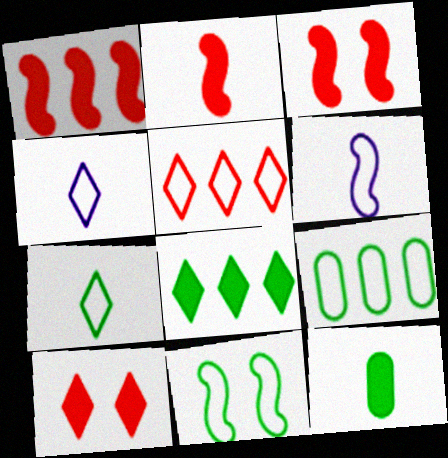[[1, 2, 3], 
[7, 9, 11]]